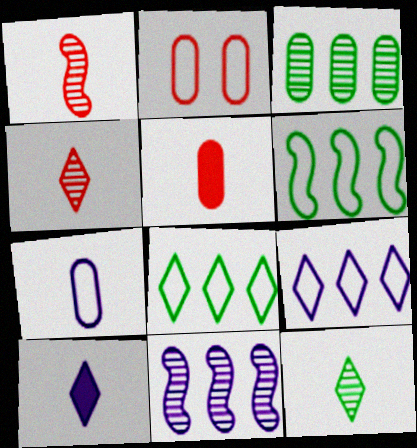[]